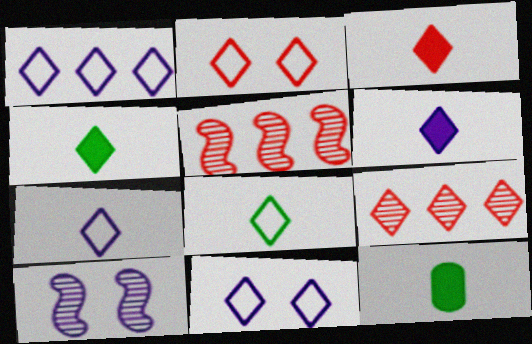[[1, 2, 8], 
[1, 7, 11], 
[2, 3, 9], 
[3, 4, 6], 
[4, 9, 11], 
[5, 11, 12]]